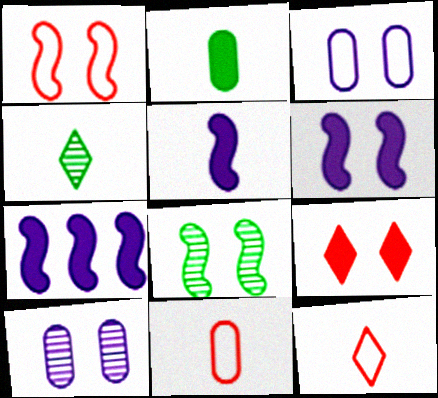[[1, 6, 8], 
[2, 7, 9], 
[3, 8, 9], 
[4, 5, 11], 
[5, 6, 7]]